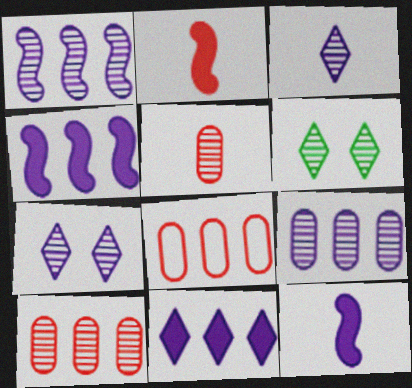[[1, 5, 6], 
[6, 8, 12]]